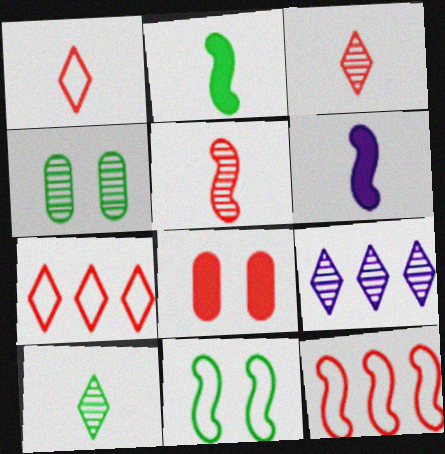[[3, 8, 12], 
[4, 5, 9], 
[4, 6, 7], 
[5, 7, 8]]